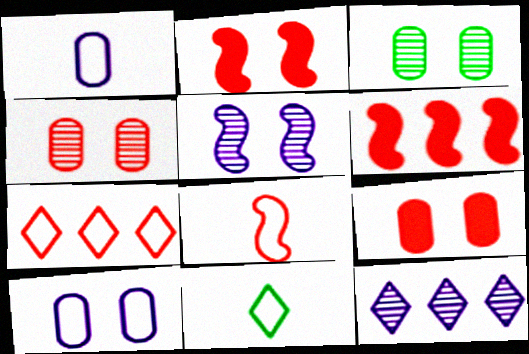[[1, 8, 11], 
[3, 9, 10]]